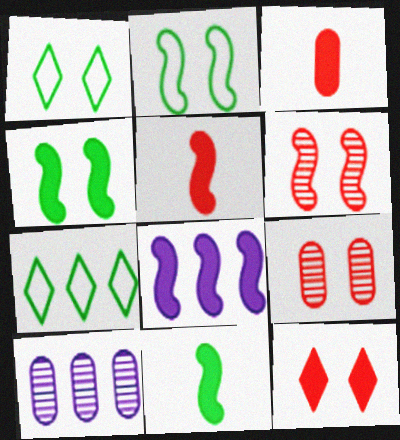[[1, 5, 10], 
[4, 5, 8]]